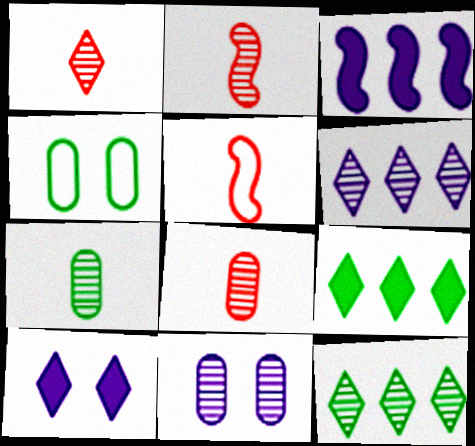[[1, 2, 8], 
[1, 3, 4], 
[2, 11, 12], 
[5, 9, 11]]